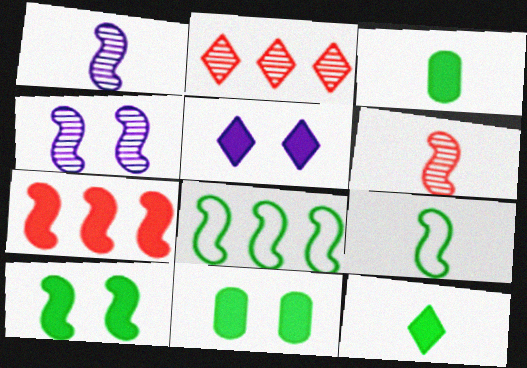[[3, 5, 7], 
[4, 7, 9]]